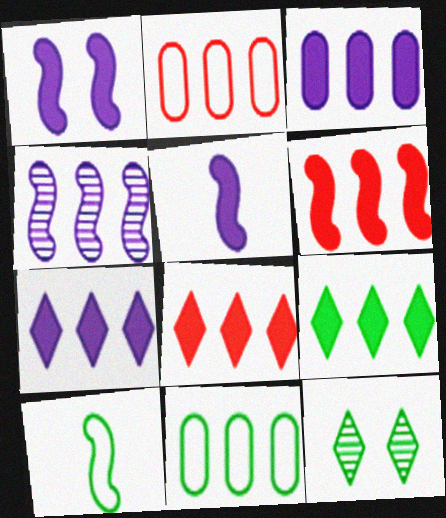[[2, 4, 9], 
[2, 5, 12], 
[3, 6, 9], 
[4, 8, 11], 
[7, 8, 9]]